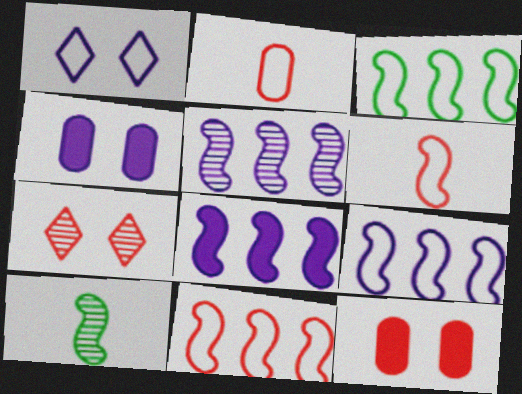[[1, 2, 3], 
[3, 9, 11], 
[5, 8, 9]]